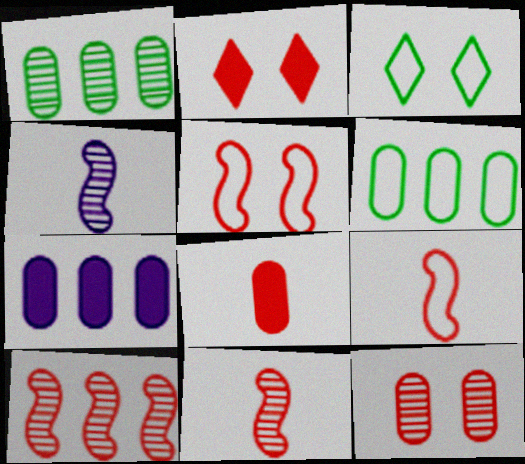[[2, 4, 6], 
[2, 5, 12], 
[3, 7, 11]]